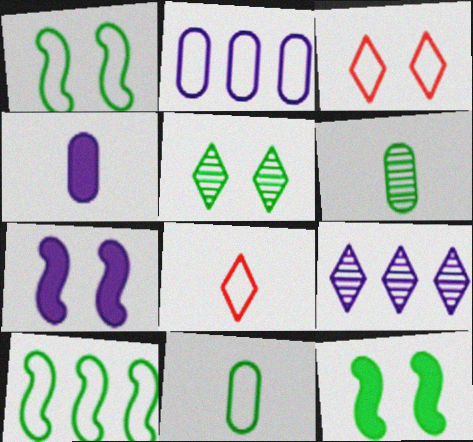[[1, 2, 8]]